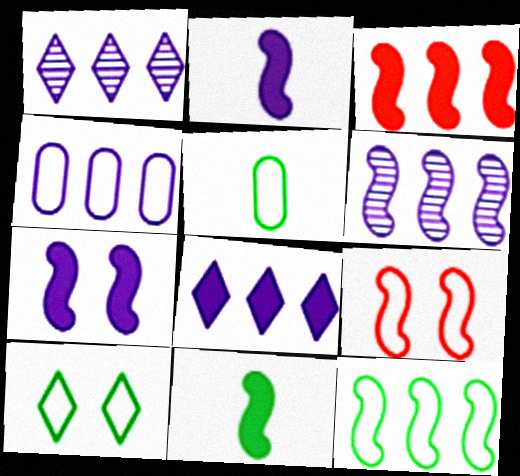[[3, 6, 12], 
[3, 7, 11], 
[4, 6, 8], 
[5, 10, 12], 
[6, 9, 11]]